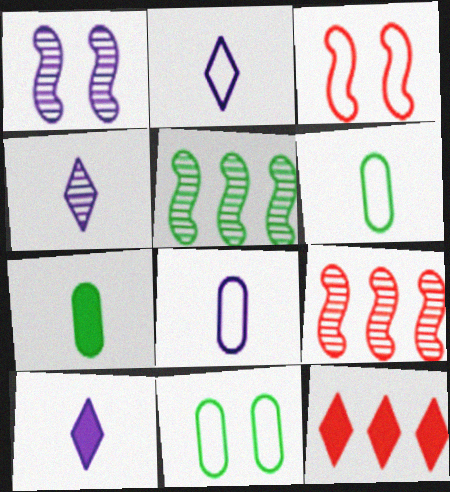[[1, 6, 12], 
[2, 4, 10], 
[9, 10, 11]]